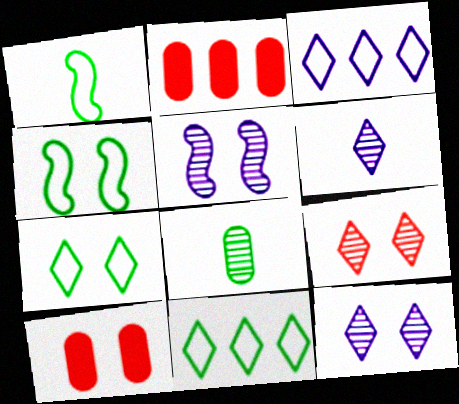[[1, 2, 12], 
[2, 4, 6], 
[4, 10, 12], 
[5, 7, 10]]